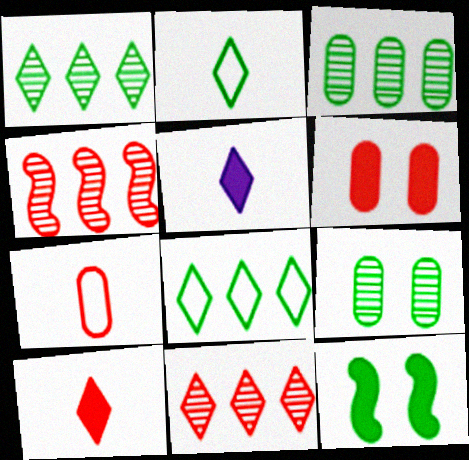[[2, 3, 12]]